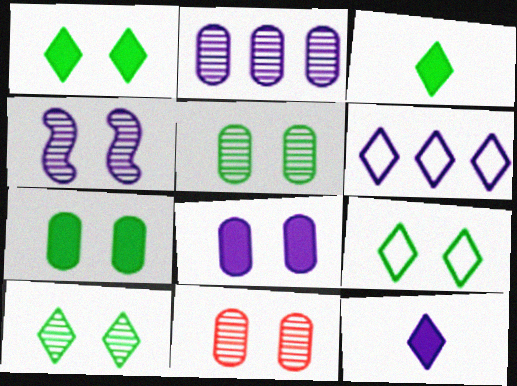[[1, 9, 10], 
[4, 10, 11]]